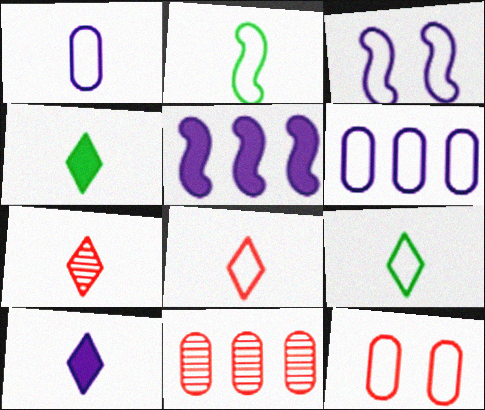[[1, 2, 8], 
[3, 4, 11], 
[7, 9, 10]]